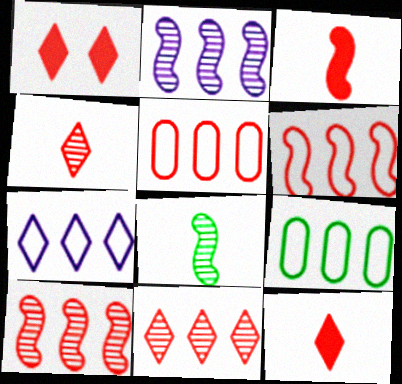[[6, 7, 9]]